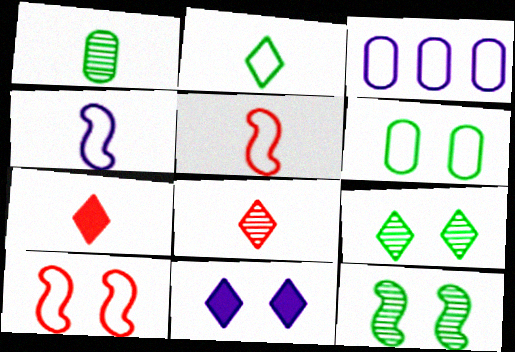[[1, 4, 7], 
[2, 3, 10], 
[3, 7, 12]]